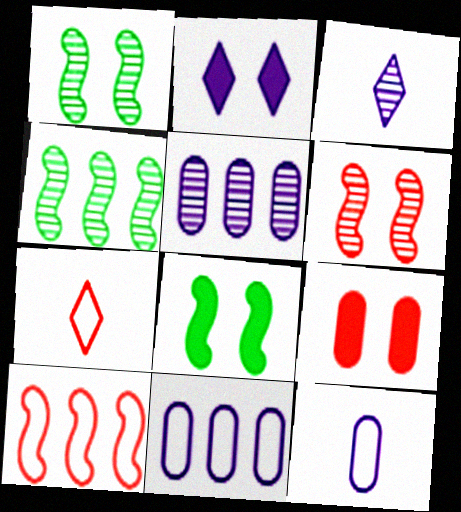[[2, 8, 9], 
[5, 7, 8]]